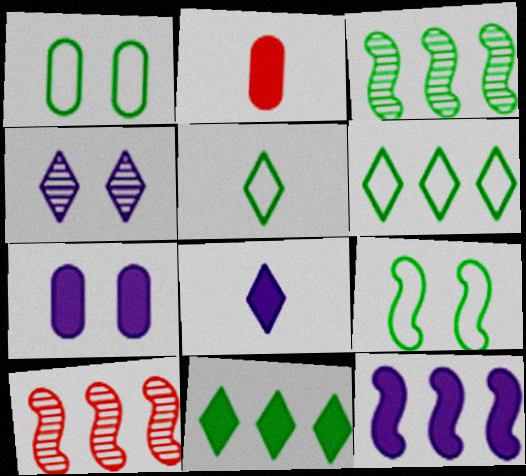[[1, 8, 10], 
[5, 7, 10], 
[7, 8, 12]]